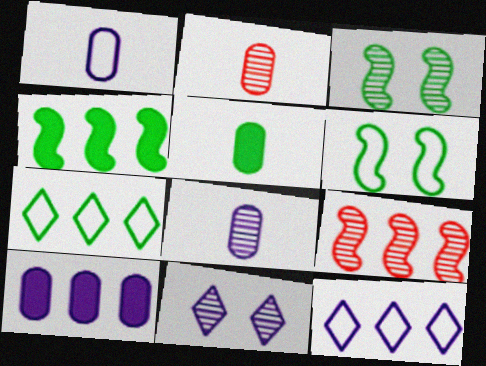[[1, 2, 5], 
[3, 5, 7], 
[7, 9, 10]]